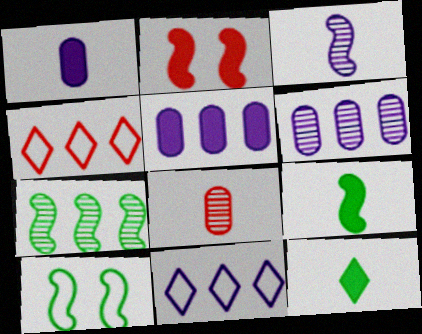[[2, 4, 8], 
[2, 5, 12], 
[4, 5, 7], 
[7, 9, 10]]